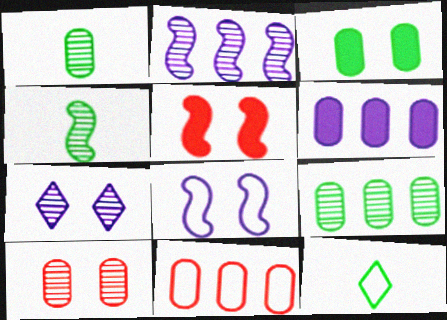[[6, 9, 11], 
[8, 11, 12]]